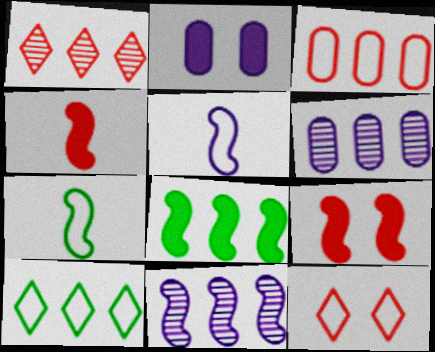[[1, 2, 7], 
[7, 9, 11]]